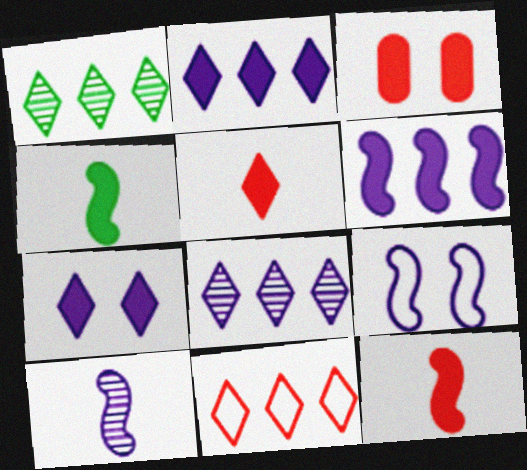[[1, 2, 11], 
[2, 3, 4], 
[6, 9, 10]]